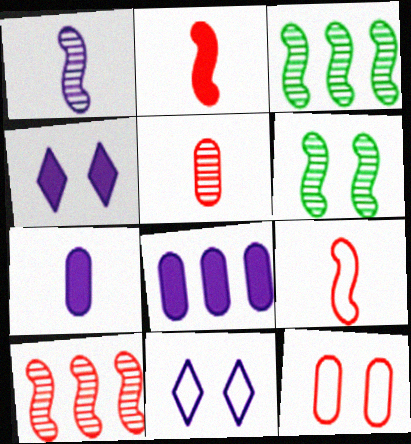[[1, 6, 10], 
[1, 8, 11], 
[4, 6, 12]]